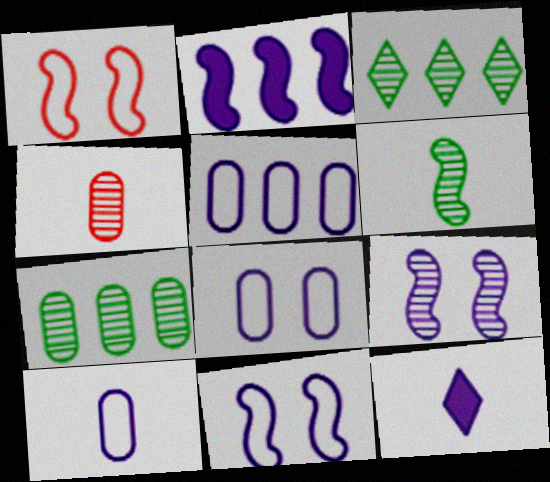[[1, 2, 6], 
[1, 7, 12], 
[3, 4, 9], 
[5, 8, 10], 
[5, 9, 12]]